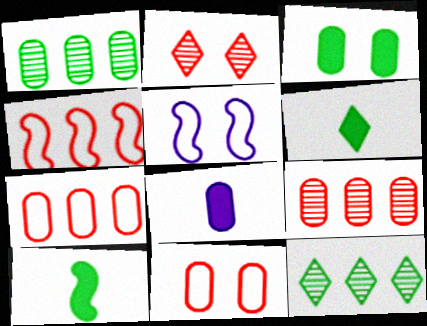[[1, 8, 11], 
[2, 3, 5], 
[5, 6, 9]]